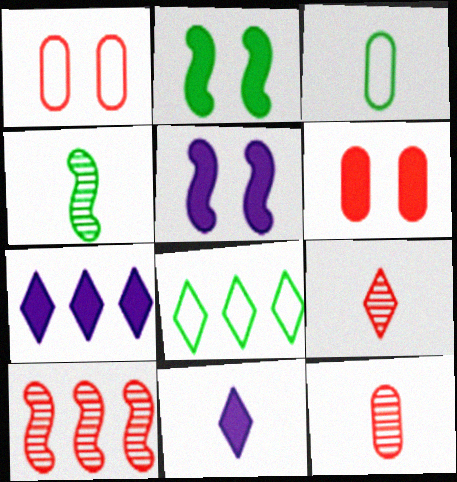[[1, 4, 7], 
[5, 8, 12]]